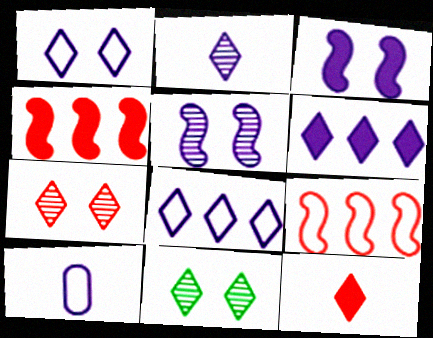[[1, 2, 6], 
[4, 10, 11], 
[5, 6, 10], 
[8, 11, 12]]